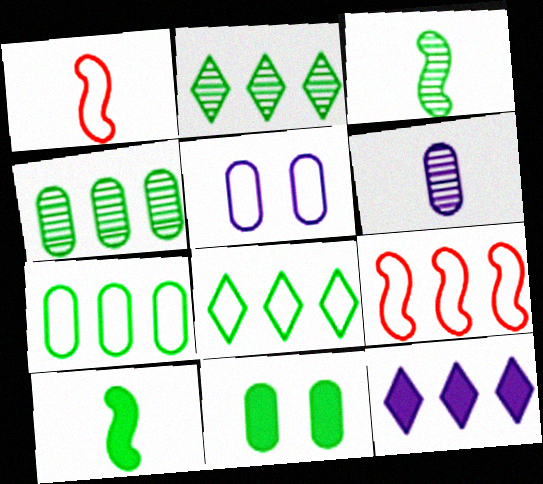[[1, 5, 8], 
[3, 8, 11], 
[4, 9, 12]]